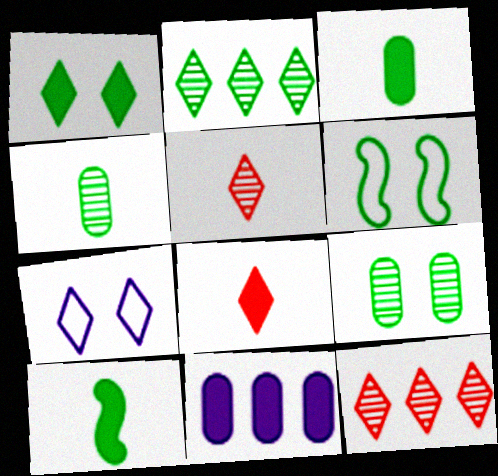[[1, 6, 9], 
[2, 3, 6], 
[2, 7, 8], 
[5, 6, 11]]